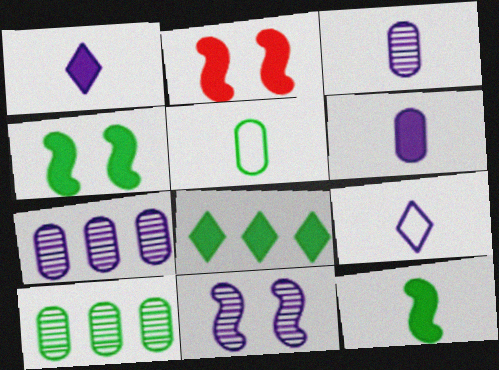[[2, 6, 8], 
[2, 9, 10]]